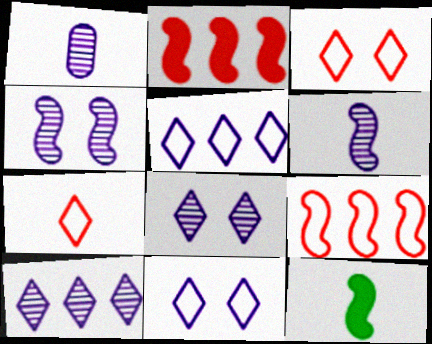[[1, 4, 10], 
[1, 7, 12], 
[4, 9, 12]]